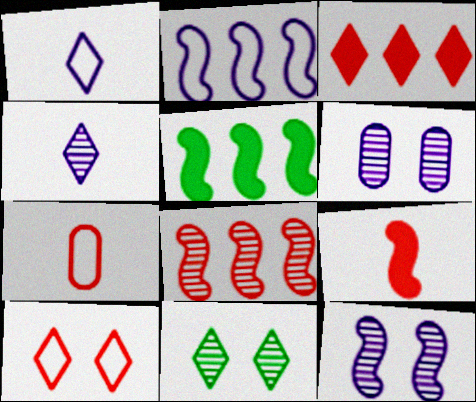[[1, 3, 11], 
[2, 5, 8]]